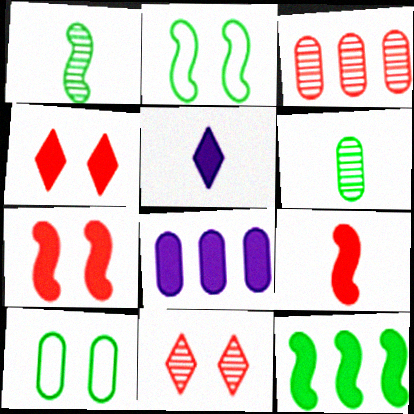[[1, 2, 12], 
[2, 3, 5]]